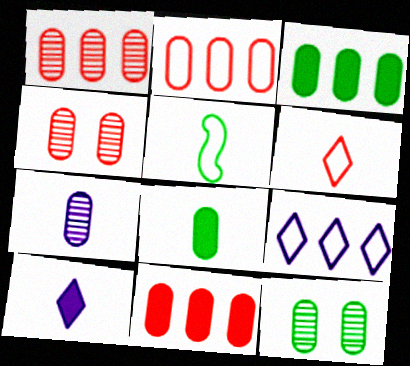[[1, 2, 11], 
[1, 7, 12]]